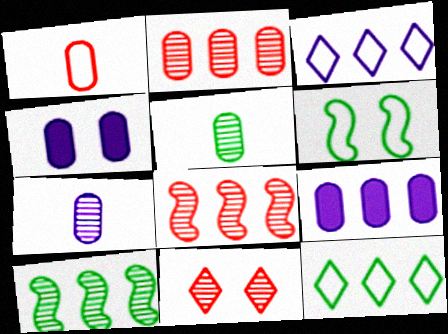[[1, 3, 6], 
[4, 6, 11], 
[7, 10, 11], 
[8, 9, 12]]